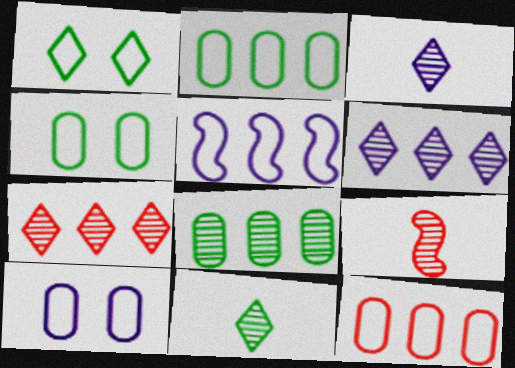[]